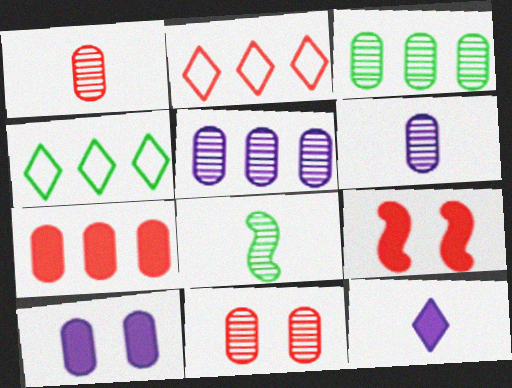[[1, 2, 9], 
[2, 8, 10], 
[3, 6, 11], 
[4, 6, 9]]